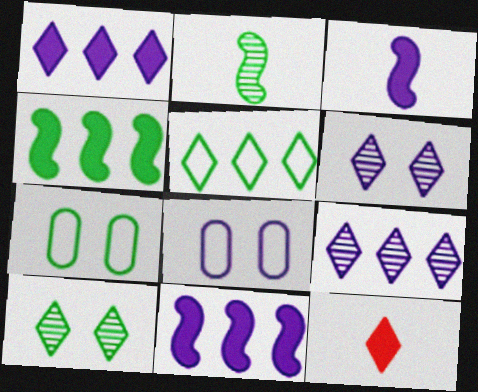[[3, 8, 9], 
[5, 6, 12]]